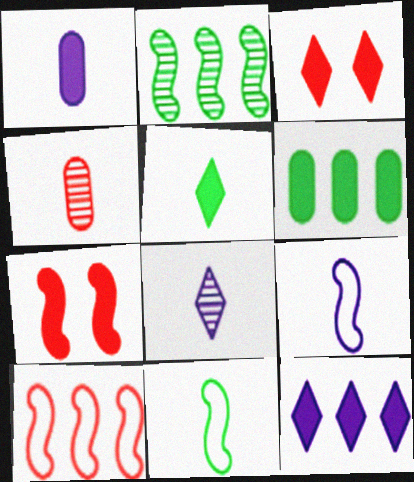[[1, 8, 9], 
[2, 7, 9], 
[3, 4, 10], 
[3, 5, 12], 
[4, 5, 9]]